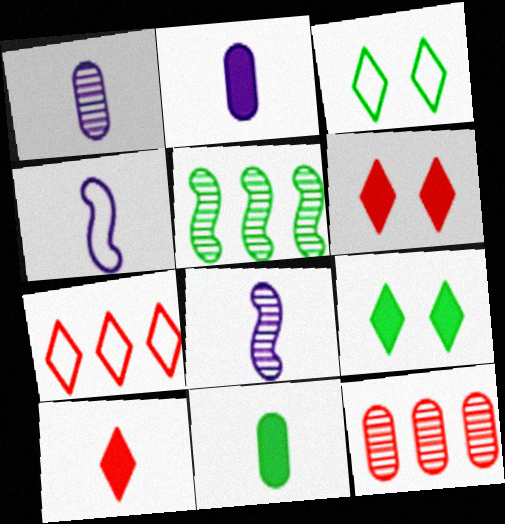[[3, 5, 11], 
[4, 9, 12]]